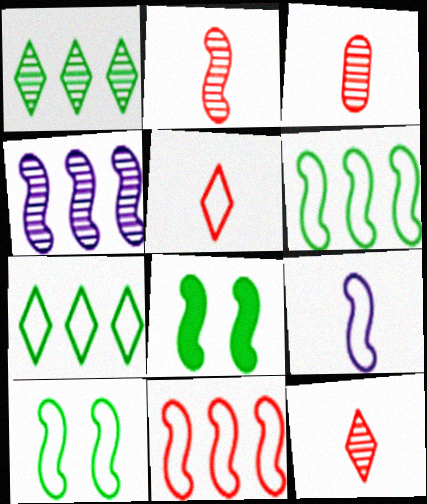[[2, 3, 12], 
[9, 10, 11]]